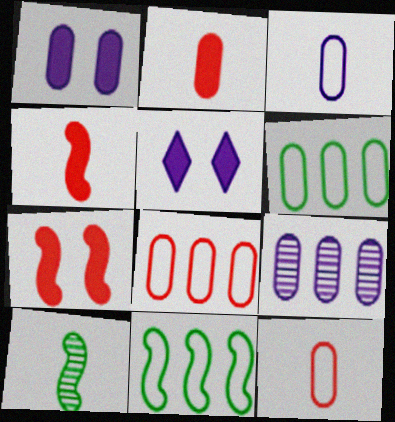[[1, 3, 9], 
[5, 8, 10]]